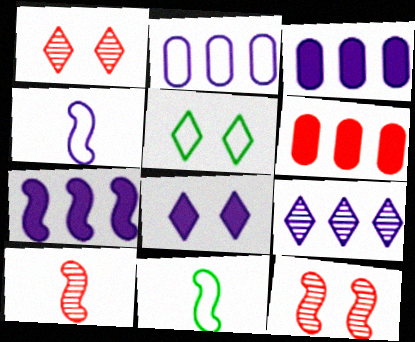[[1, 3, 11], 
[1, 5, 8], 
[2, 7, 9], 
[3, 5, 10], 
[7, 11, 12]]